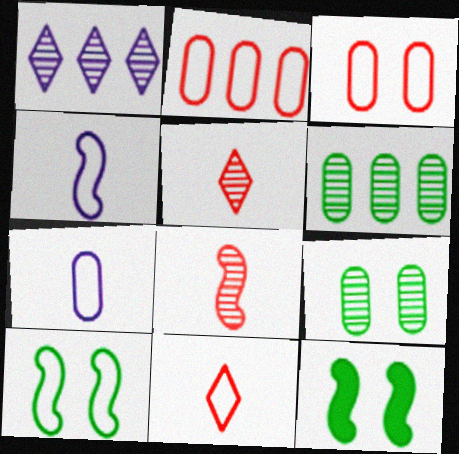[[1, 8, 9]]